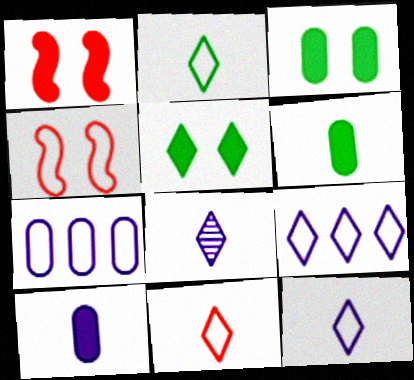[[2, 4, 7], 
[2, 11, 12]]